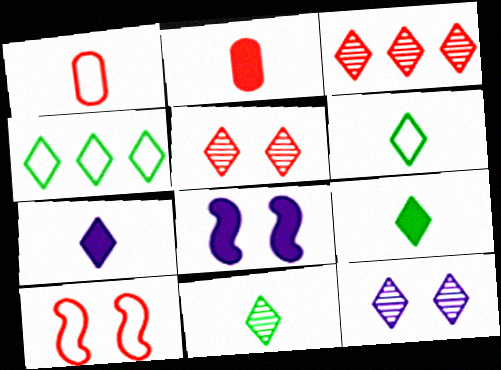[[2, 3, 10], 
[3, 11, 12], 
[4, 5, 7], 
[6, 9, 11]]